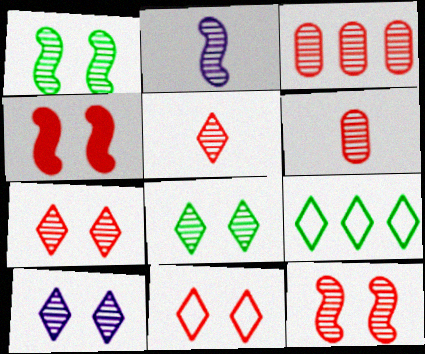[[2, 3, 8], 
[3, 5, 12], 
[7, 8, 10]]